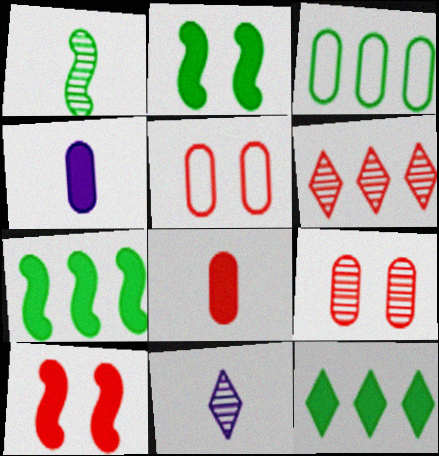[[3, 4, 9], 
[3, 10, 11], 
[4, 10, 12], 
[5, 7, 11]]